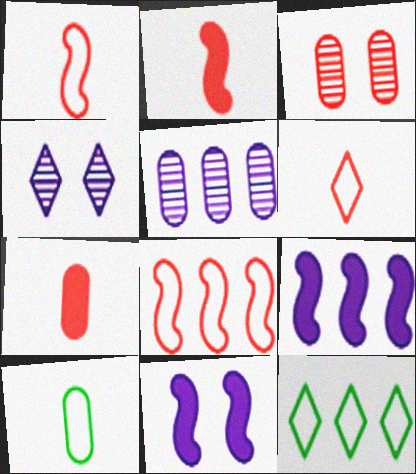[]